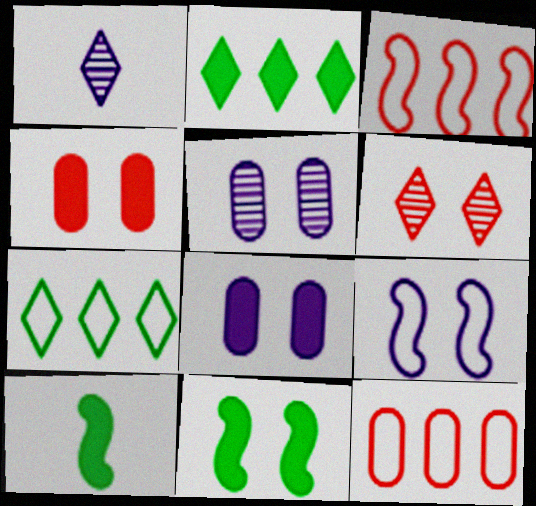[[1, 11, 12]]